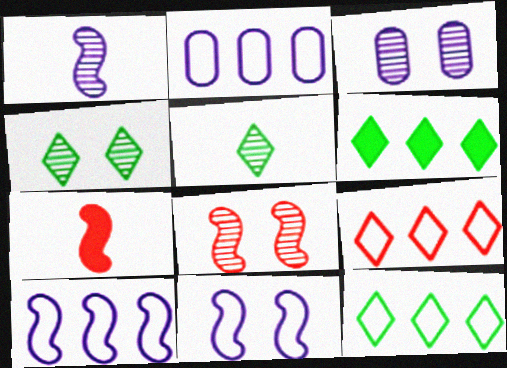[[2, 4, 7], 
[3, 4, 8], 
[3, 7, 12]]